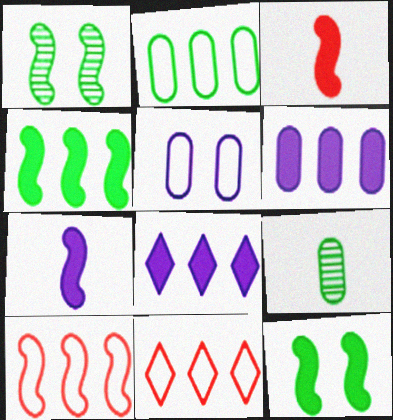[[1, 7, 10]]